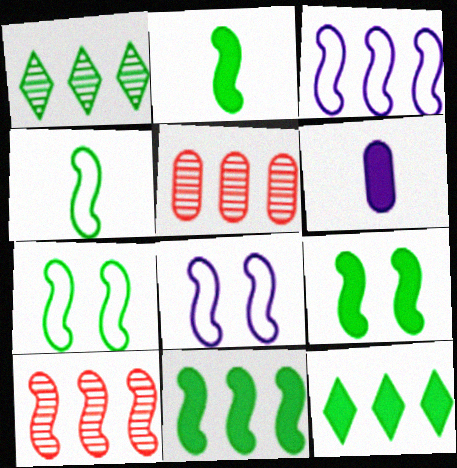[[2, 8, 10], 
[2, 9, 11], 
[3, 5, 12], 
[3, 10, 11]]